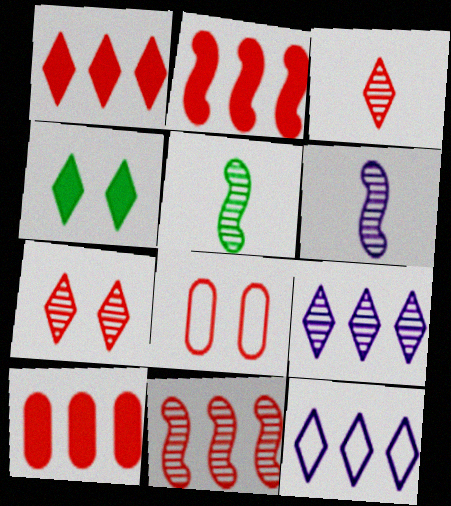[[1, 2, 10], 
[2, 3, 8], 
[3, 4, 12]]